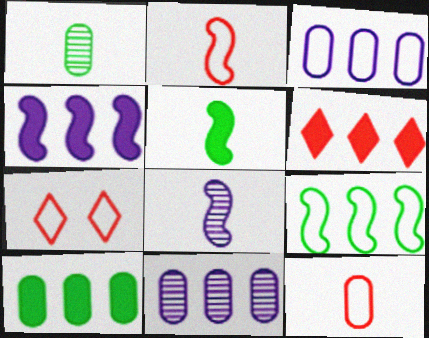[[1, 4, 7], 
[2, 5, 8], 
[4, 6, 10], 
[5, 7, 11], 
[6, 9, 11], 
[7, 8, 10]]